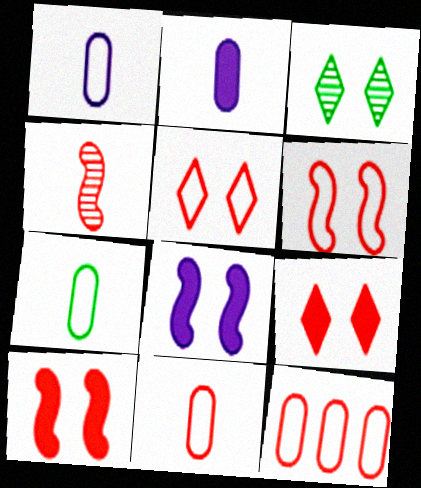[[1, 7, 11], 
[4, 9, 12]]